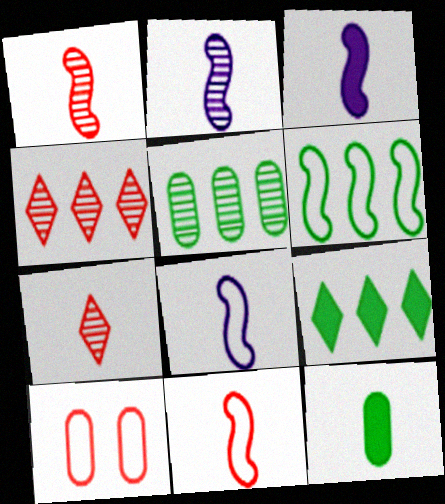[[2, 3, 8], 
[2, 9, 10], 
[5, 6, 9], 
[7, 8, 12]]